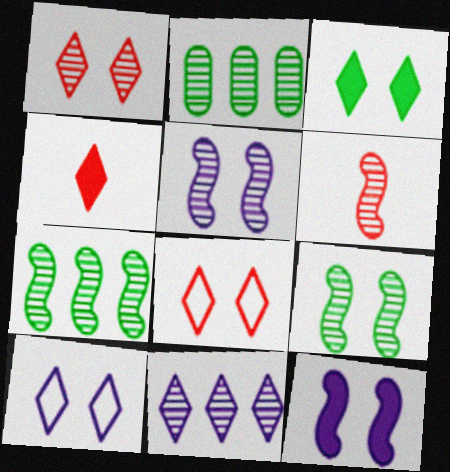[[1, 3, 10], 
[5, 6, 7]]